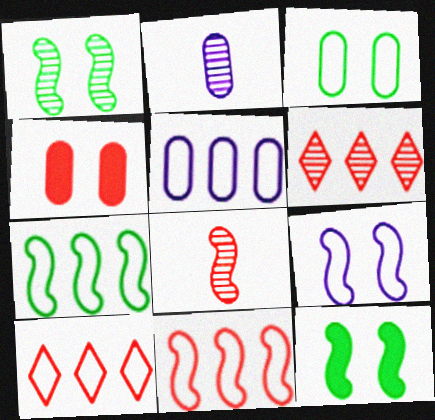[[1, 2, 6], 
[2, 10, 12], 
[4, 8, 10], 
[5, 7, 10]]